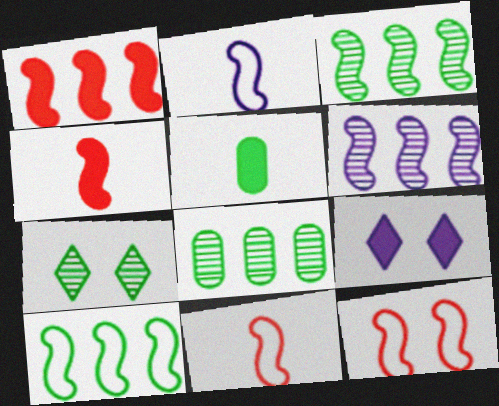[[1, 5, 9], 
[1, 6, 10], 
[2, 10, 12], 
[5, 7, 10], 
[8, 9, 11]]